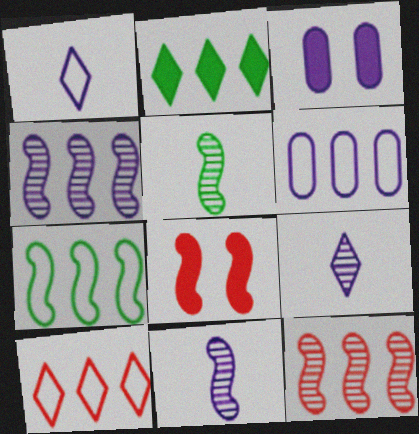[[1, 3, 4], 
[2, 6, 12], 
[3, 5, 10], 
[6, 7, 10], 
[7, 8, 11]]